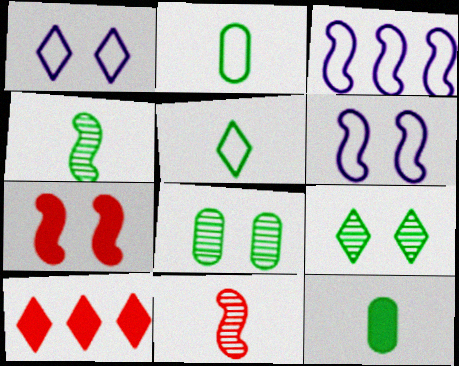[[1, 7, 8], 
[3, 4, 7], 
[4, 5, 12]]